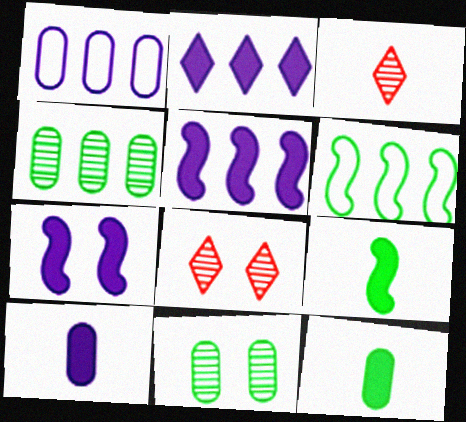[[1, 8, 9], 
[2, 7, 10], 
[6, 8, 10]]